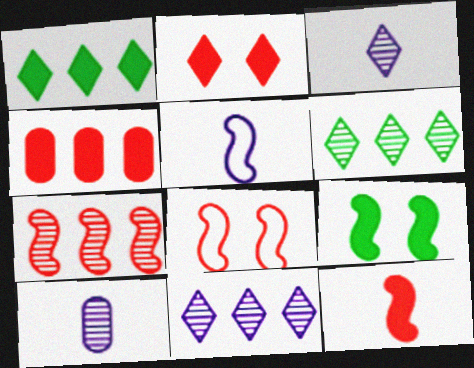[[1, 8, 10], 
[2, 4, 12], 
[5, 7, 9], 
[7, 8, 12]]